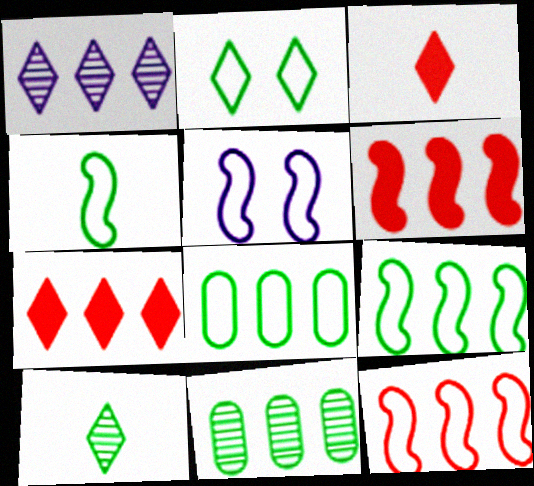[[1, 2, 3], 
[1, 6, 8], 
[2, 4, 8], 
[3, 5, 11], 
[4, 5, 12]]